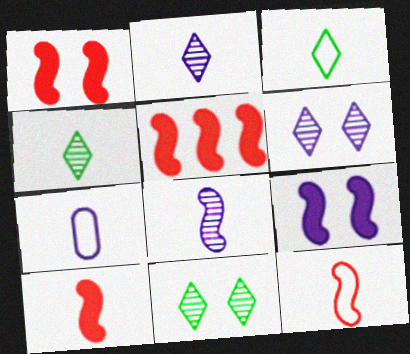[[1, 5, 10], 
[3, 7, 12], 
[4, 7, 10], 
[5, 7, 11]]